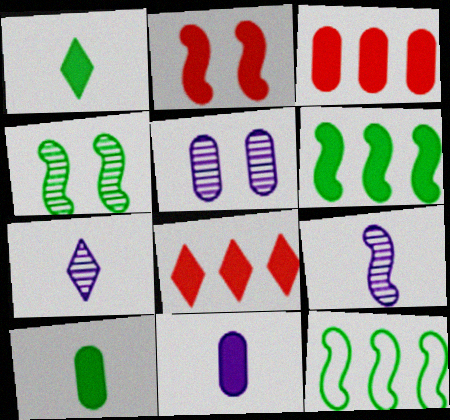[[2, 9, 12]]